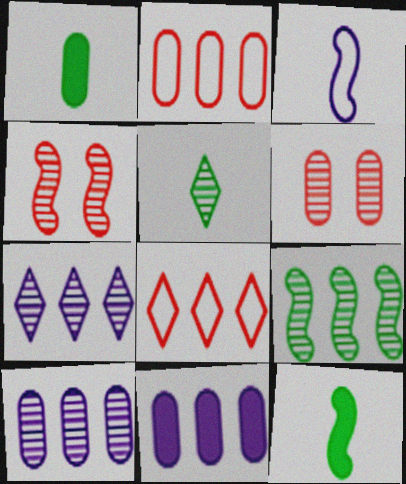[[4, 5, 10], 
[8, 9, 11]]